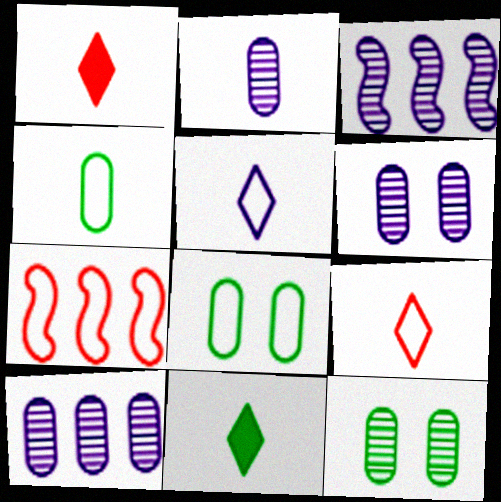[[1, 3, 8], 
[2, 6, 10], 
[5, 7, 8], 
[6, 7, 11]]